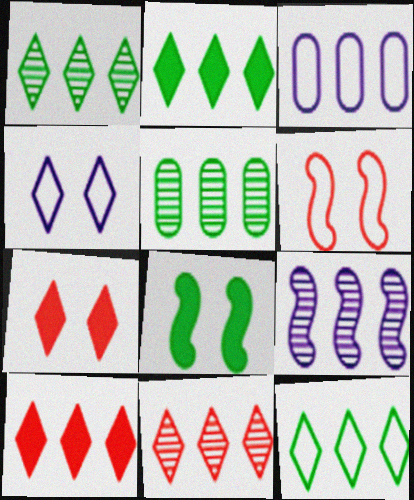[[1, 2, 12], 
[5, 9, 11]]